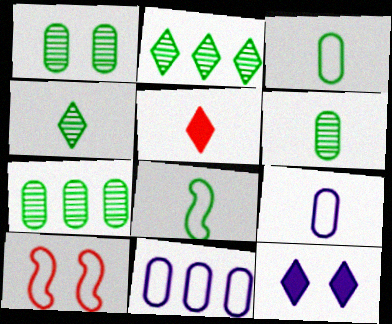[[1, 6, 7], 
[1, 10, 12]]